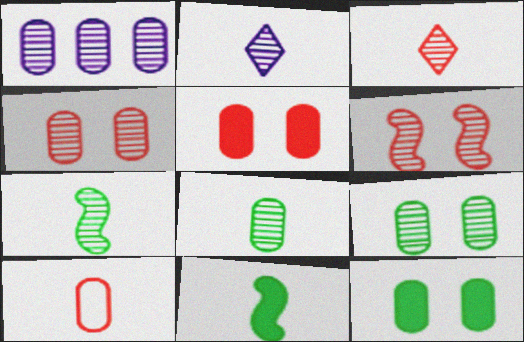[[1, 4, 8], 
[1, 10, 12], 
[2, 10, 11]]